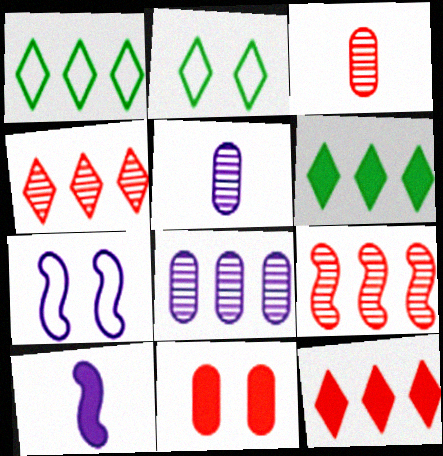[[3, 6, 7], 
[6, 10, 11]]